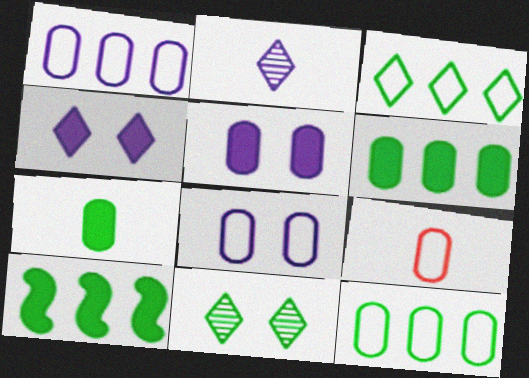[[8, 9, 12]]